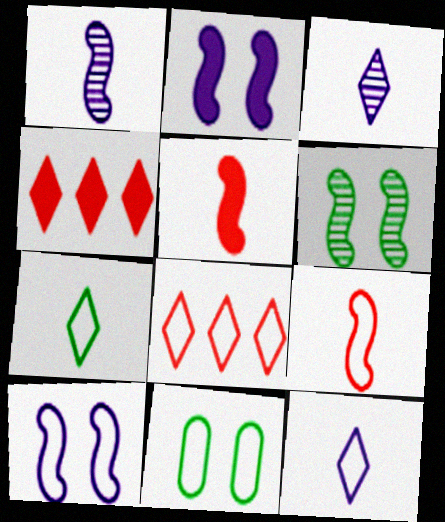[[1, 4, 11]]